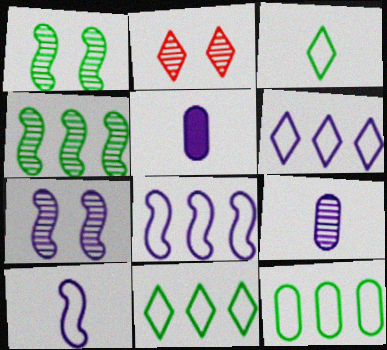[[2, 4, 9], 
[5, 6, 7]]